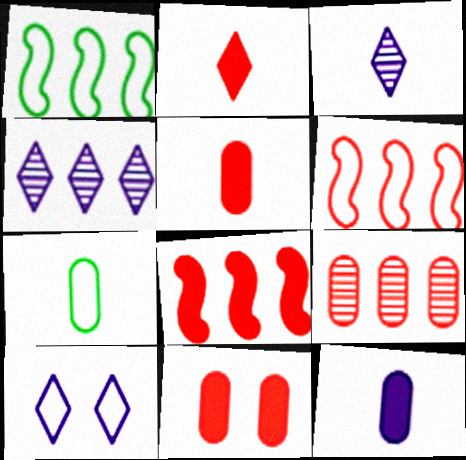[[1, 3, 11], 
[2, 8, 11], 
[6, 7, 10]]